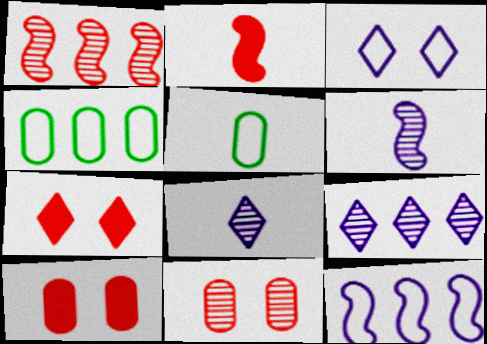[[2, 5, 8], 
[4, 6, 7]]